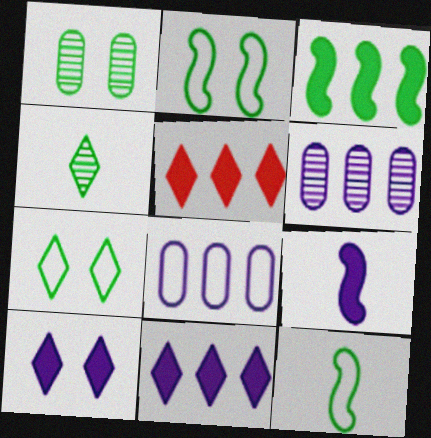[]